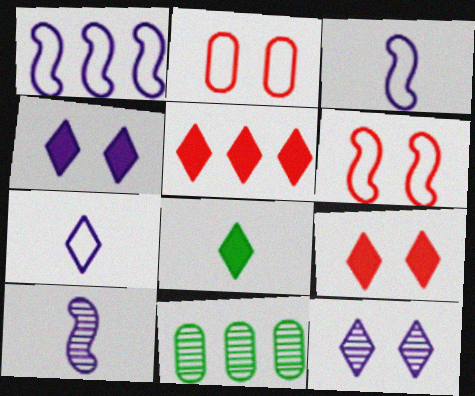[[1, 5, 11], 
[3, 9, 11], 
[4, 5, 8]]